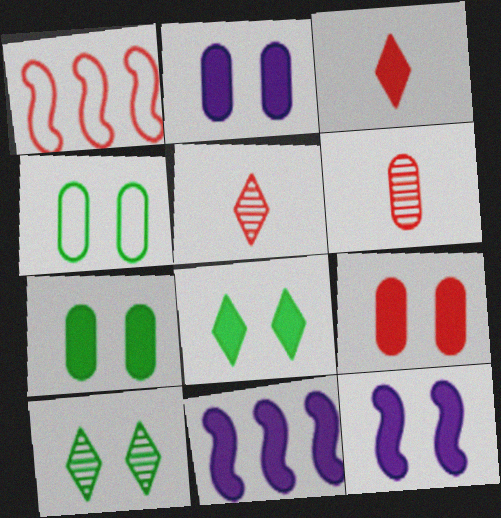[[1, 5, 9], 
[2, 7, 9], 
[3, 7, 11], 
[4, 5, 11], 
[8, 9, 12]]